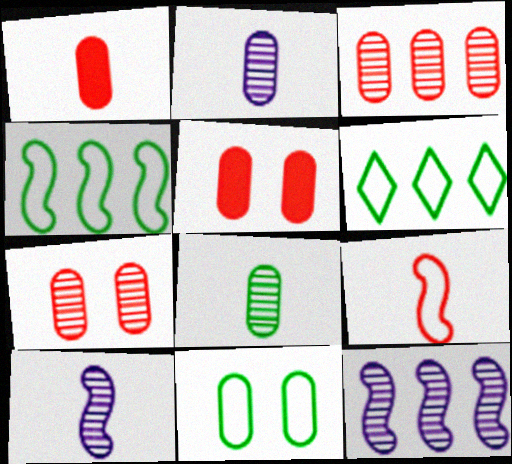[[5, 6, 10]]